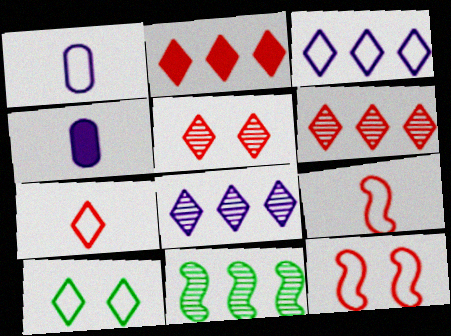[[2, 5, 7], 
[3, 7, 10]]